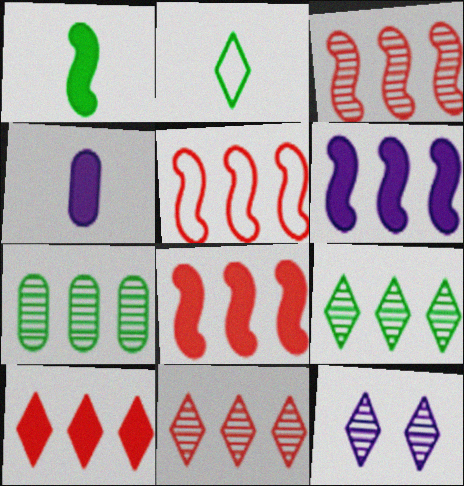[[2, 10, 12], 
[3, 5, 8]]